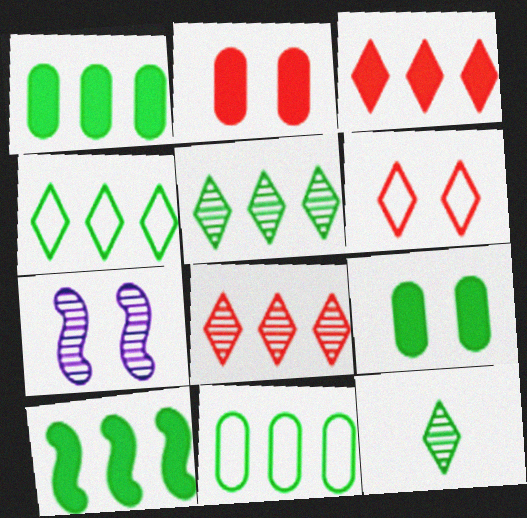[[5, 10, 11], 
[6, 7, 9]]